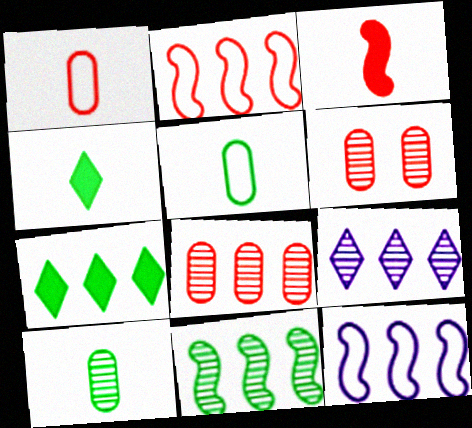[[4, 6, 12], 
[7, 8, 12], 
[8, 9, 11]]